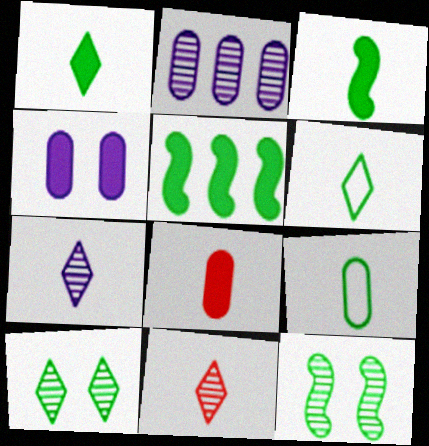[[2, 11, 12], 
[5, 9, 10]]